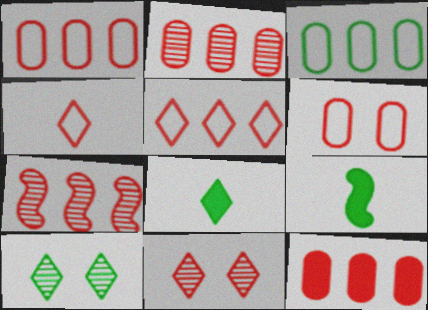[[1, 2, 12], 
[3, 9, 10], 
[5, 7, 12]]